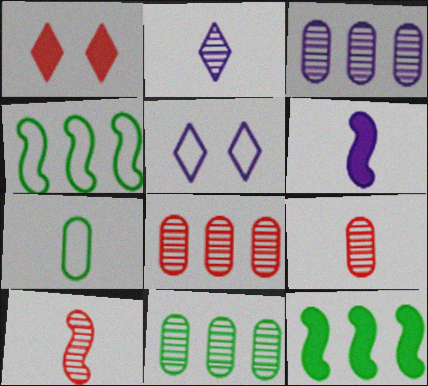[[3, 5, 6], 
[3, 8, 11], 
[5, 9, 12]]